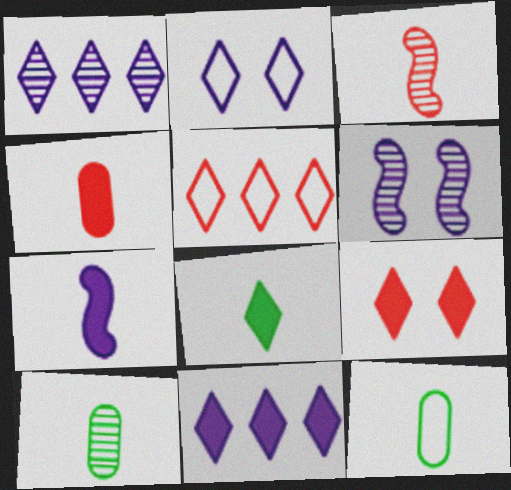[[4, 7, 8], 
[8, 9, 11]]